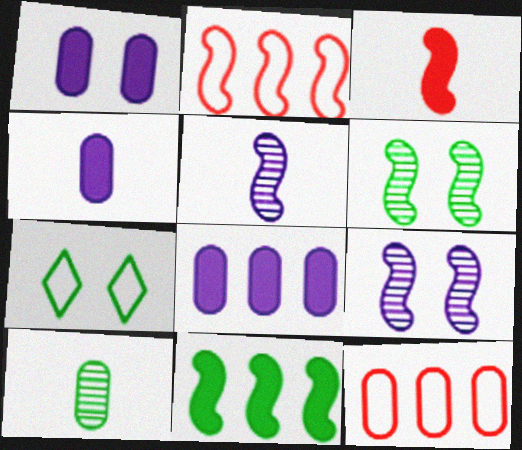[[1, 4, 8], 
[1, 10, 12], 
[7, 10, 11]]